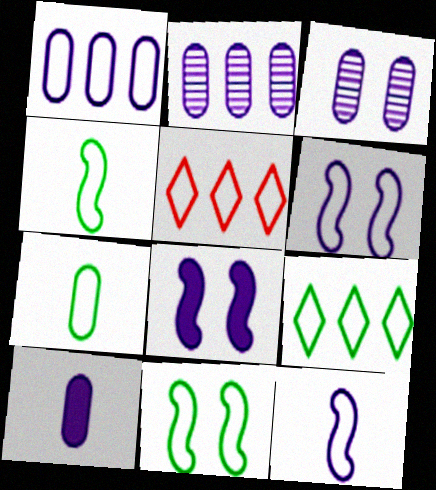[[1, 3, 10], 
[5, 6, 7], 
[7, 9, 11]]